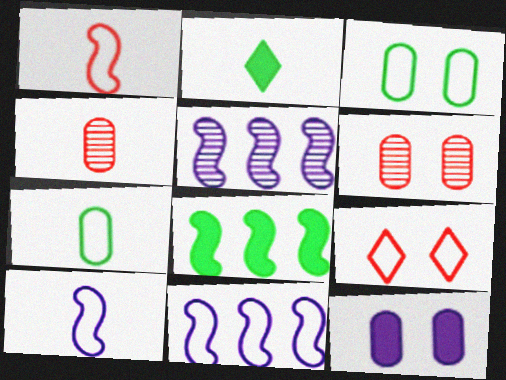[[2, 4, 10], 
[2, 6, 11], 
[3, 6, 12], 
[7, 9, 11]]